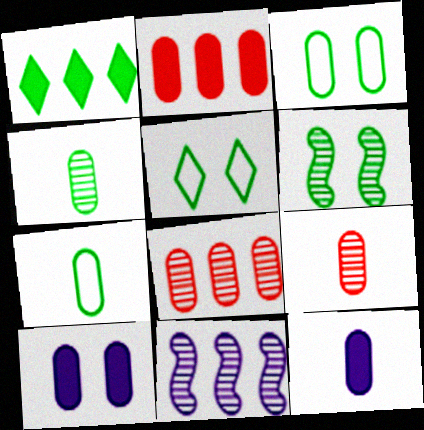[[1, 6, 7], 
[3, 8, 12], 
[7, 8, 10], 
[7, 9, 12]]